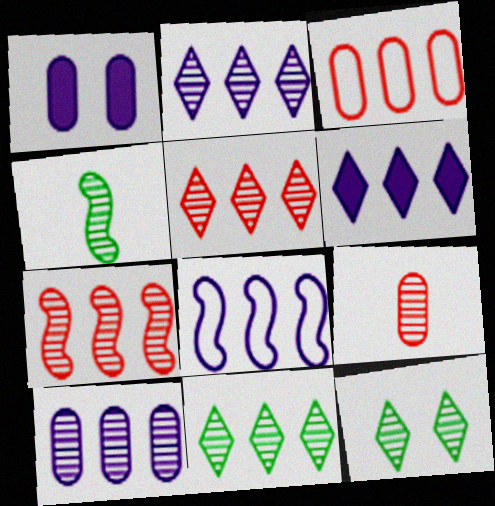[[2, 5, 11], 
[6, 8, 10], 
[7, 10, 11]]